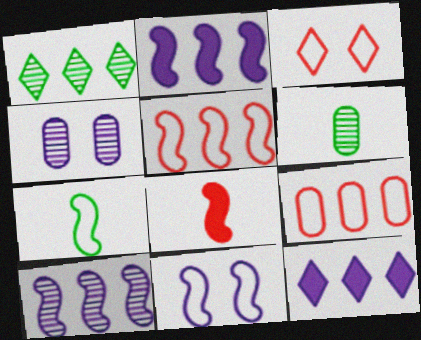[[1, 2, 9], 
[2, 3, 6], 
[5, 7, 11]]